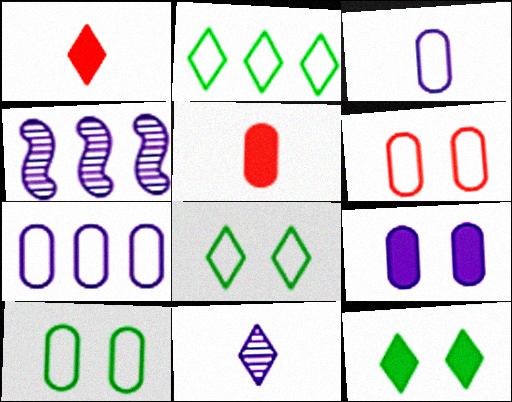[[1, 4, 10], 
[4, 5, 8]]